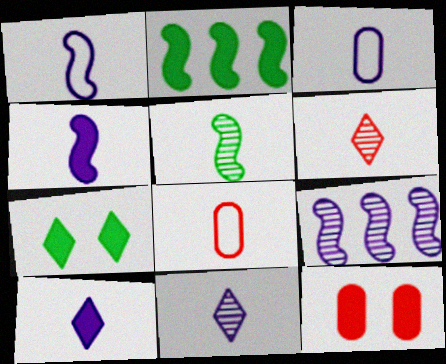[[2, 10, 12], 
[3, 4, 11], 
[5, 8, 10], 
[7, 8, 9]]